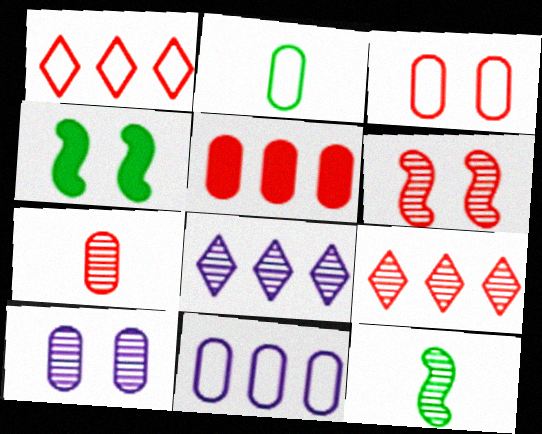[[2, 3, 11], 
[2, 5, 10], 
[3, 5, 7], 
[6, 7, 9], 
[9, 10, 12]]